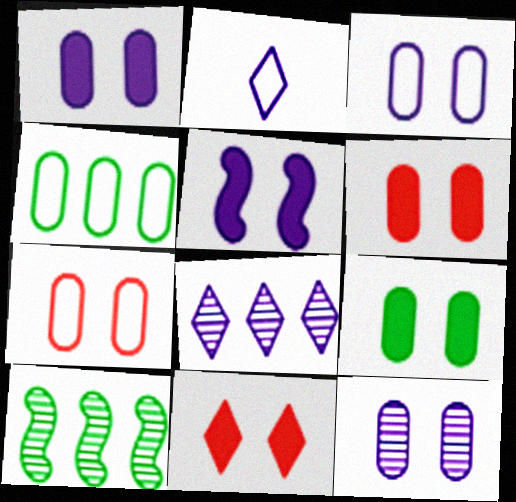[[1, 3, 12], 
[1, 6, 9], 
[2, 6, 10], 
[5, 9, 11], 
[7, 9, 12]]